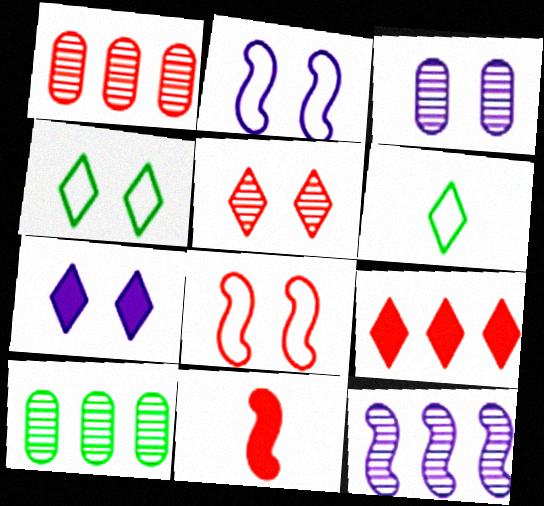[[2, 3, 7], 
[4, 5, 7]]